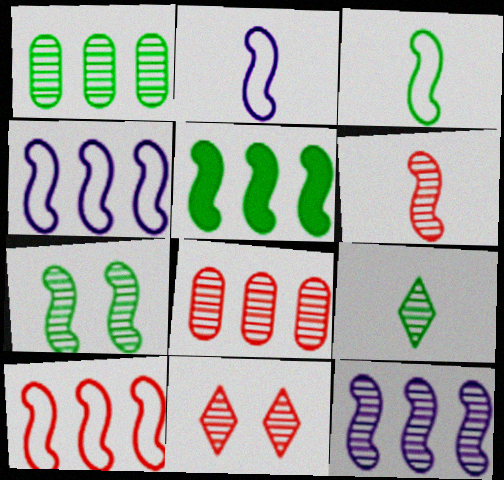[[1, 7, 9], 
[3, 5, 7], 
[5, 10, 12], 
[6, 7, 12], 
[6, 8, 11]]